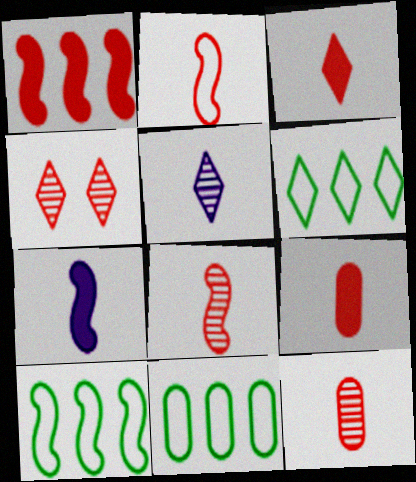[[2, 3, 12], 
[4, 7, 11], 
[6, 10, 11]]